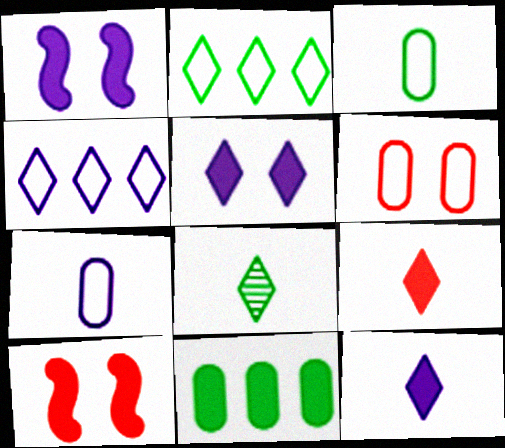[[1, 9, 11], 
[10, 11, 12]]